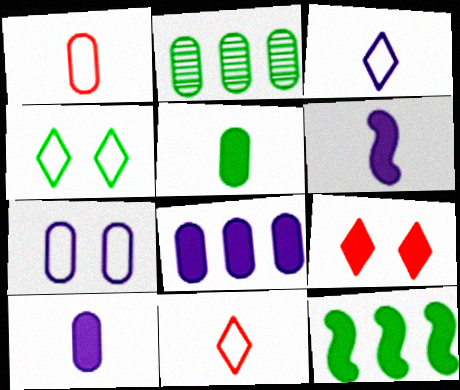[[9, 10, 12]]